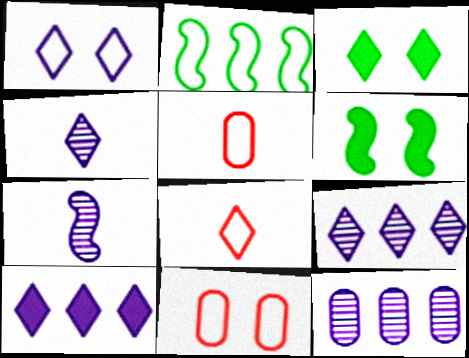[[1, 2, 5], 
[1, 4, 10], 
[3, 8, 9], 
[5, 6, 9], 
[6, 8, 12]]